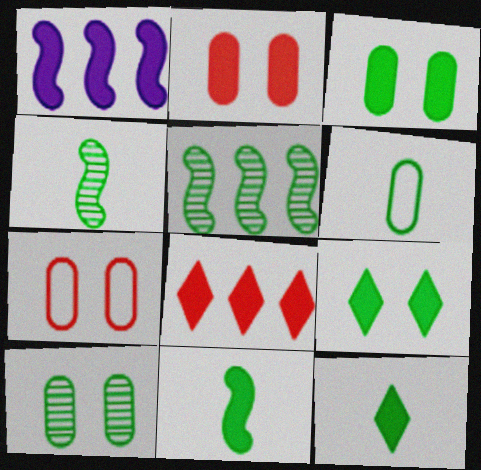[[1, 2, 12], 
[4, 6, 12], 
[5, 6, 9]]